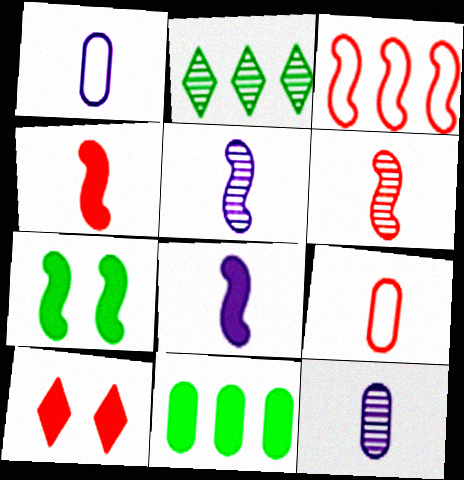[[3, 5, 7], 
[8, 10, 11]]